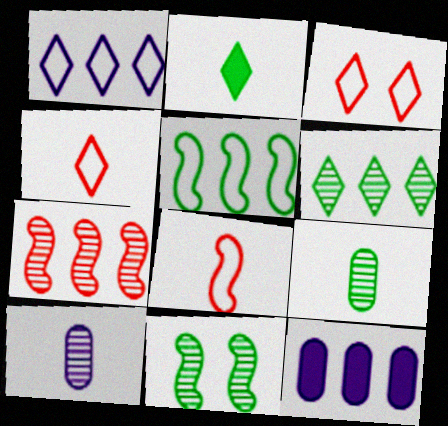[[2, 8, 10], 
[4, 11, 12], 
[6, 9, 11]]